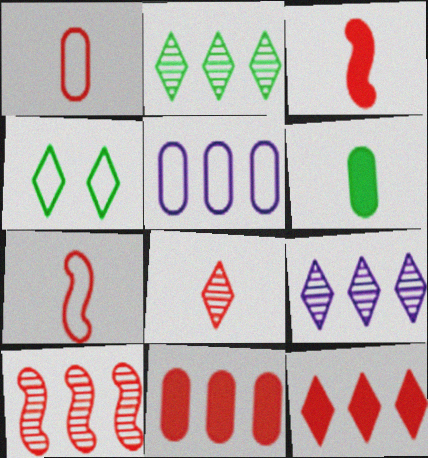[[1, 3, 8], 
[4, 5, 7]]